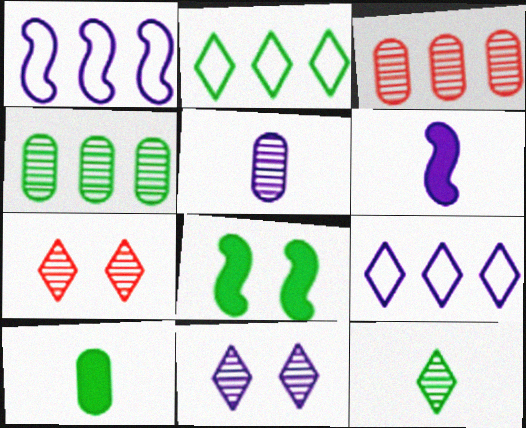[[1, 7, 10]]